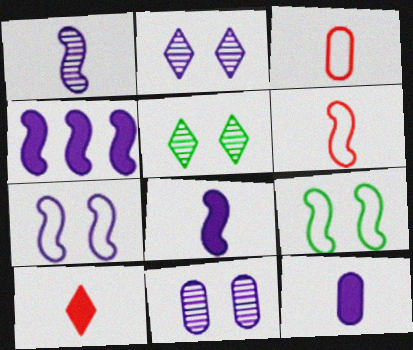[[1, 4, 7], 
[3, 4, 5]]